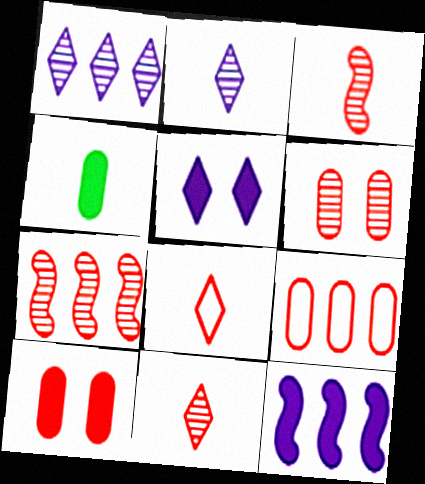[[6, 7, 11], 
[7, 8, 10]]